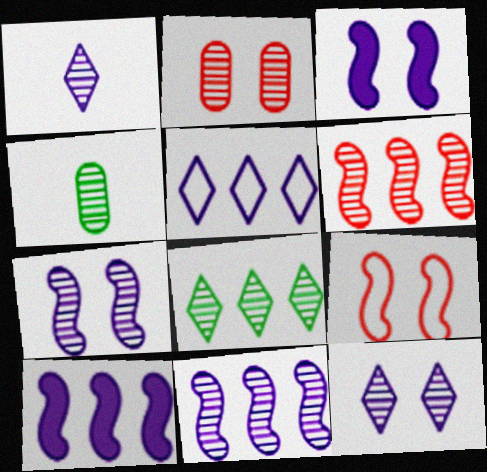[[4, 6, 12]]